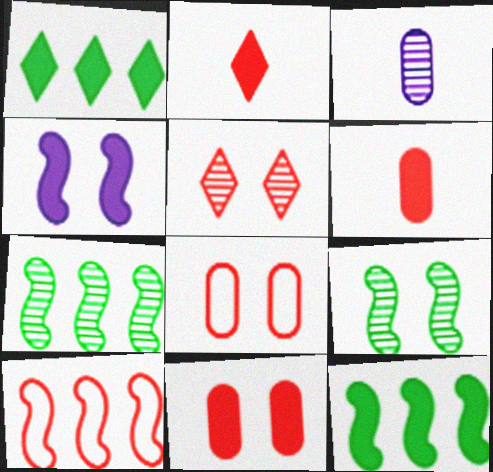[[1, 4, 6], 
[3, 5, 7], 
[5, 6, 10]]